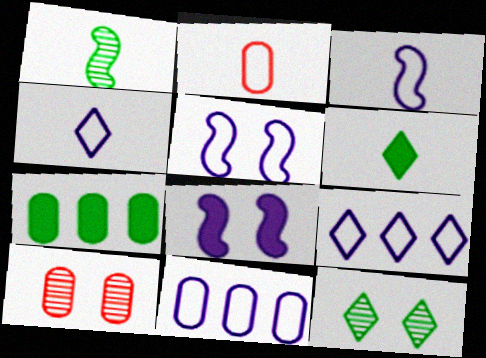[[4, 5, 11]]